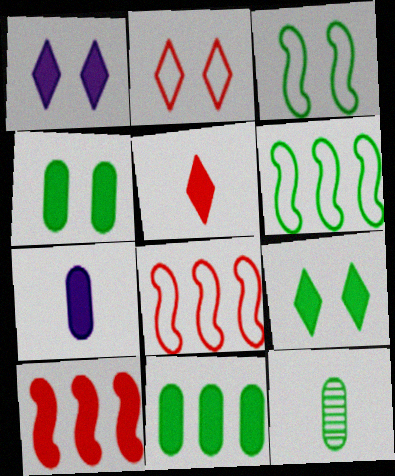[[1, 8, 12], 
[6, 9, 12], 
[7, 9, 10]]